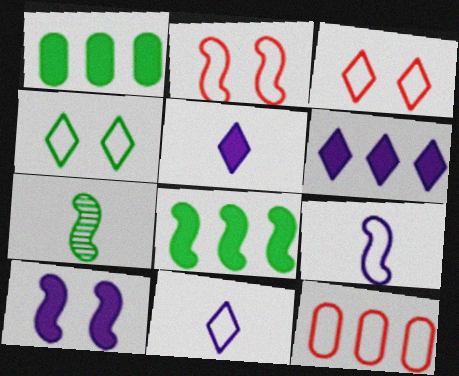[[1, 4, 7], 
[4, 9, 12]]